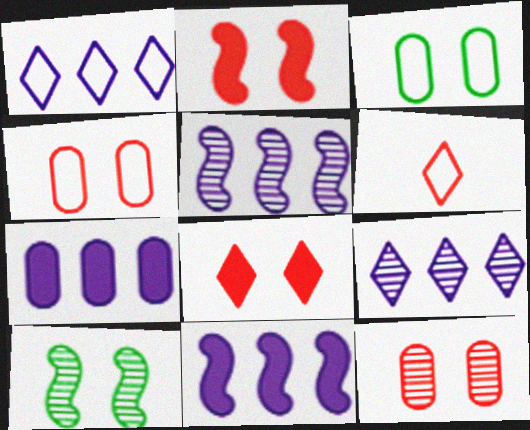[[1, 5, 7], 
[6, 7, 10]]